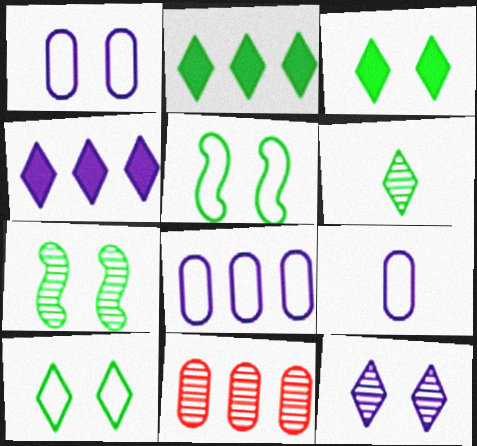[[1, 8, 9], 
[2, 6, 10]]